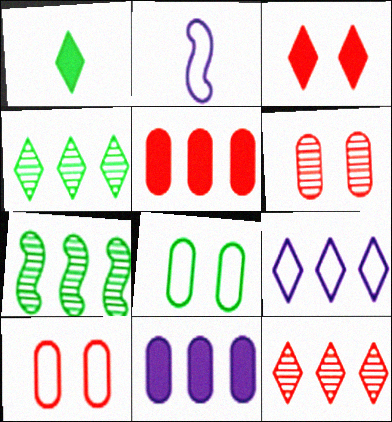[[1, 7, 8], 
[5, 7, 9]]